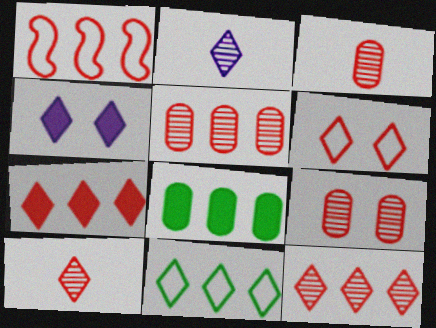[[1, 5, 7], 
[3, 5, 9], 
[4, 10, 11], 
[6, 7, 10]]